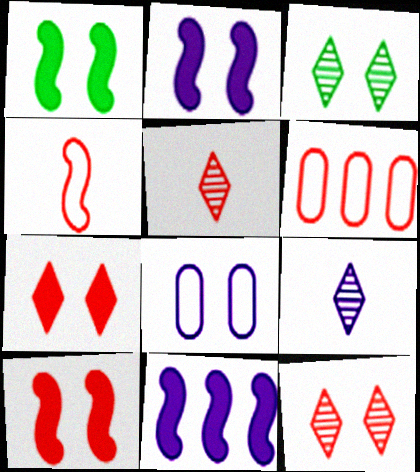[[1, 2, 10], 
[1, 6, 9], 
[1, 8, 12], 
[3, 8, 10], 
[5, 6, 10], 
[8, 9, 11]]